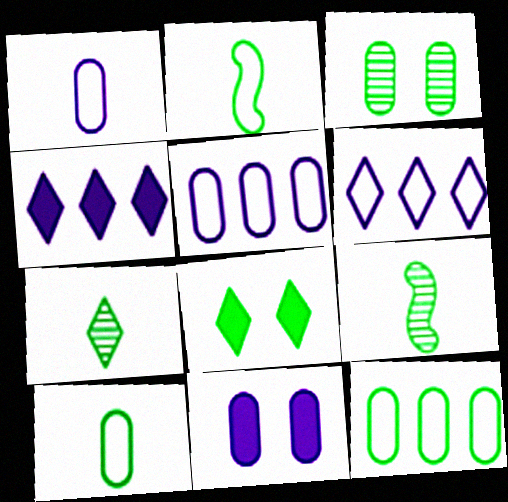[[8, 9, 12]]